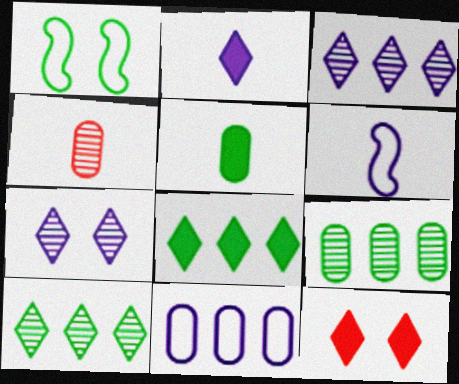[[1, 5, 10], 
[2, 8, 12], 
[6, 9, 12]]